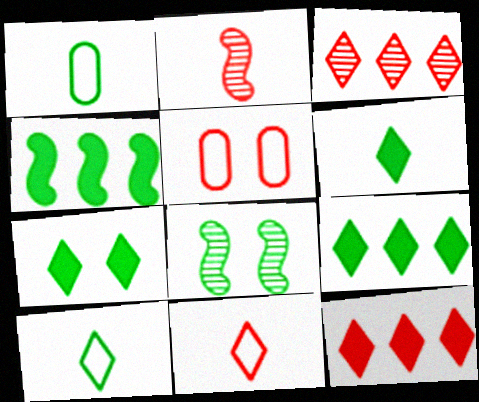[[1, 8, 9], 
[2, 5, 12], 
[6, 7, 9]]